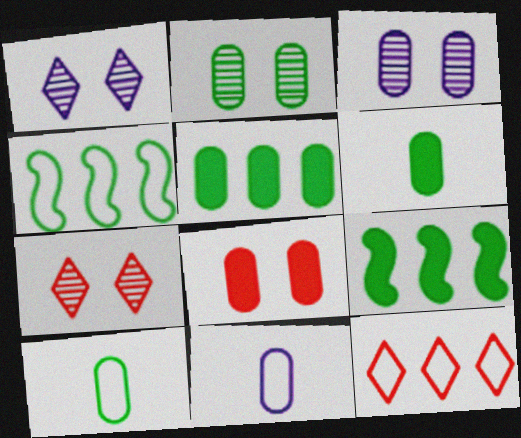[[2, 5, 10], 
[7, 9, 11]]